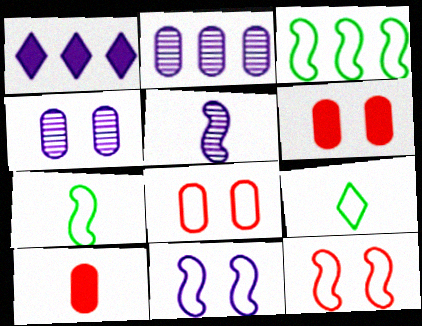[[5, 9, 10]]